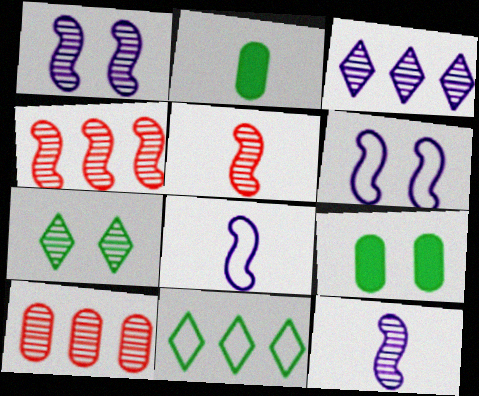[[7, 10, 12]]